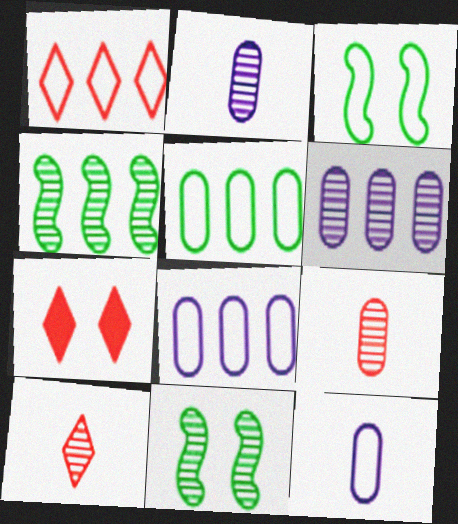[[1, 3, 12], 
[1, 7, 10], 
[4, 7, 12], 
[6, 10, 11]]